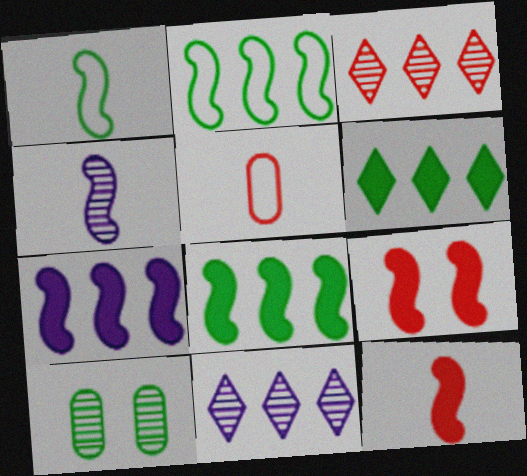[[1, 4, 12], 
[1, 6, 10], 
[2, 4, 9], 
[3, 4, 10], 
[3, 5, 9]]